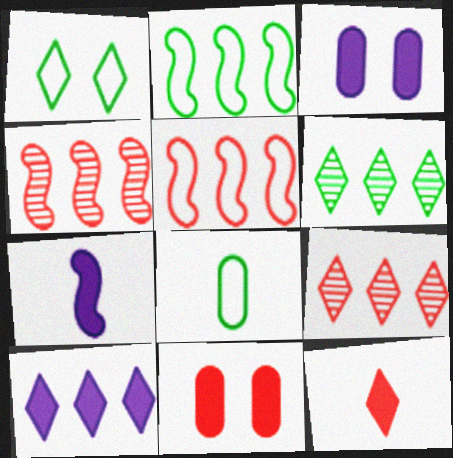[[1, 2, 8], 
[3, 7, 10]]